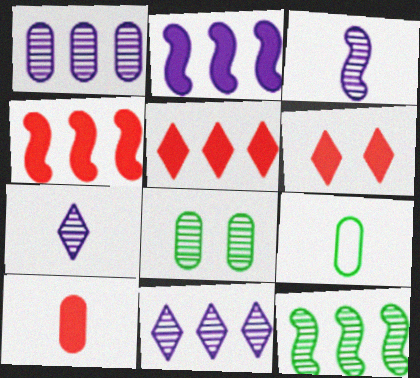[[4, 6, 10]]